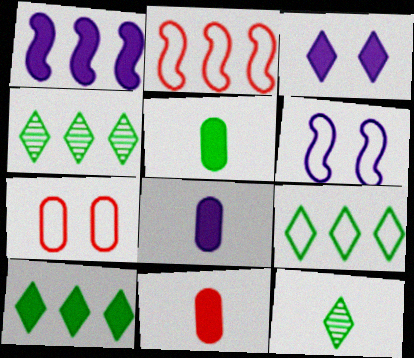[[1, 3, 8], 
[1, 7, 12], 
[4, 6, 11], 
[4, 9, 10], 
[5, 8, 11]]